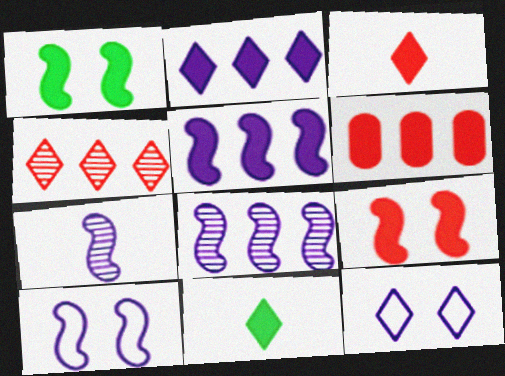[[3, 6, 9], 
[4, 11, 12], 
[5, 7, 10]]